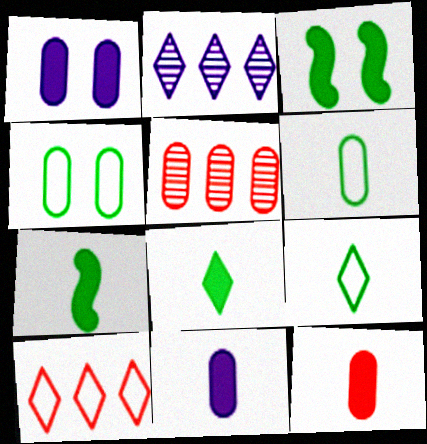[[1, 5, 6], 
[4, 5, 11]]